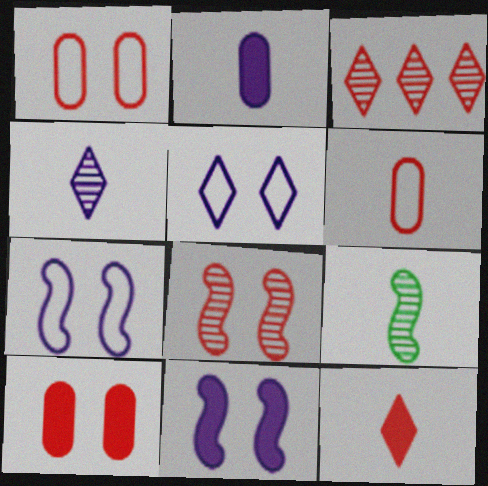[]